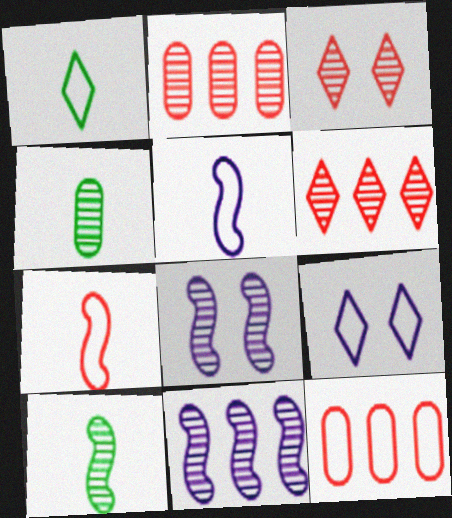[[3, 4, 11], 
[4, 6, 8]]